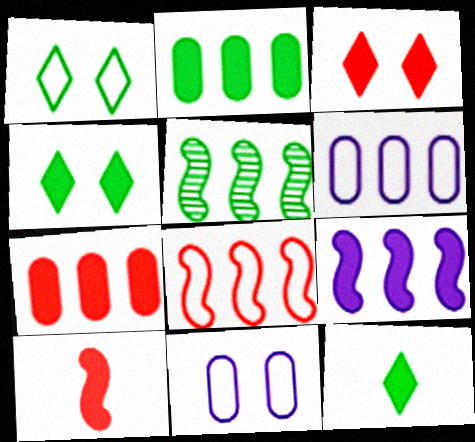[[3, 7, 10], 
[5, 8, 9]]